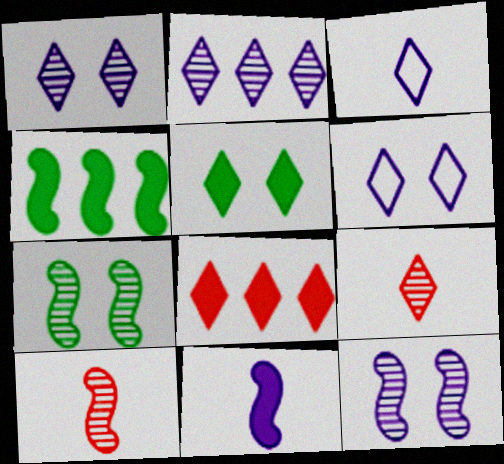[]